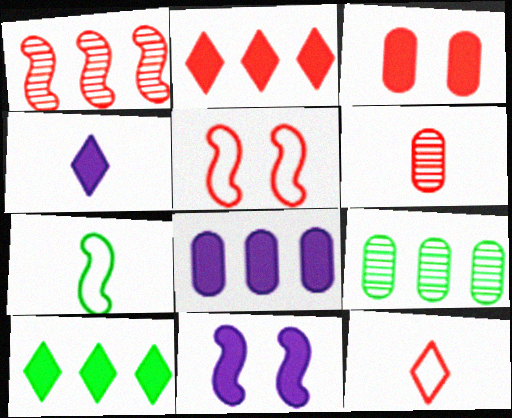[[1, 3, 12], 
[1, 7, 11], 
[2, 5, 6], 
[4, 5, 9], 
[4, 6, 7], 
[4, 8, 11], 
[9, 11, 12]]